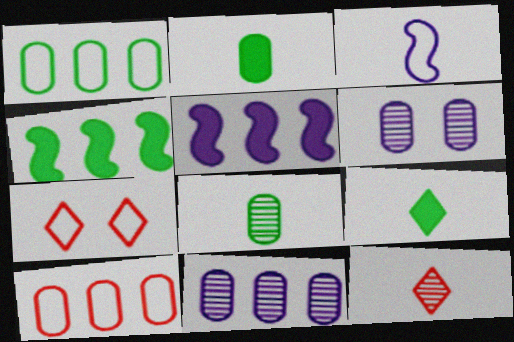[[1, 3, 7], 
[2, 3, 12], 
[2, 6, 10], 
[5, 7, 8]]